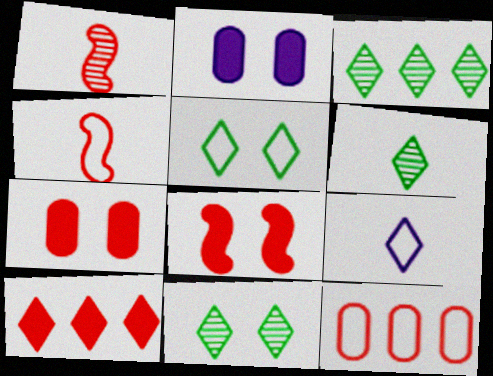[[2, 3, 4], 
[3, 6, 11], 
[9, 10, 11]]